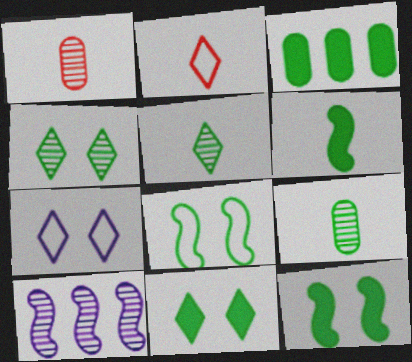[[1, 4, 10], 
[3, 5, 8], 
[3, 6, 11]]